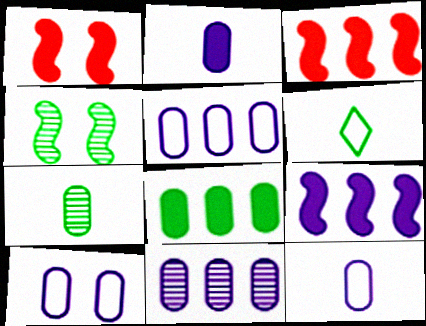[[1, 6, 11], 
[2, 10, 11], 
[4, 6, 8], 
[5, 10, 12]]